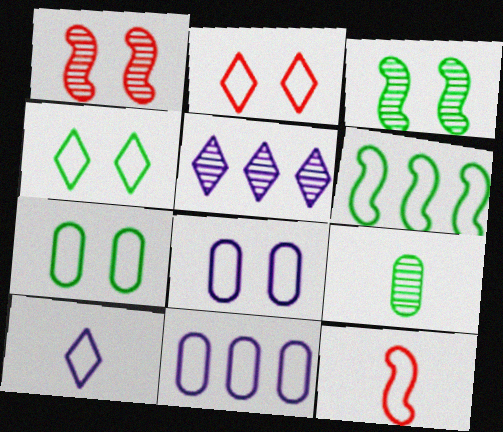[[1, 5, 9], 
[4, 11, 12]]